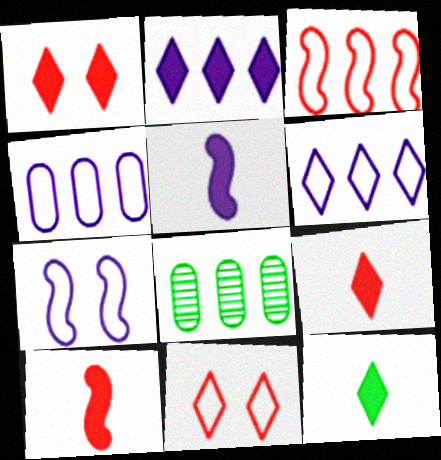[[1, 2, 12], 
[2, 3, 8], 
[5, 8, 11], 
[7, 8, 9]]